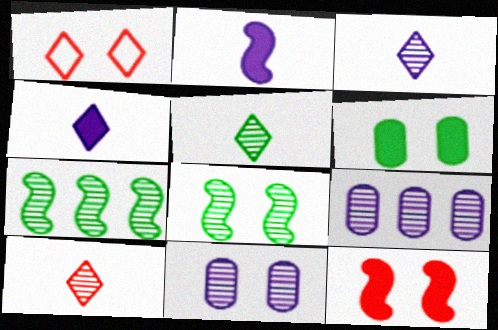[[3, 5, 10], 
[7, 10, 11], 
[8, 9, 10]]